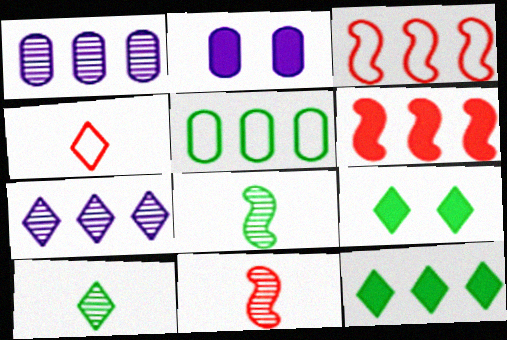[[1, 3, 12], 
[2, 3, 10], 
[4, 7, 9], 
[5, 6, 7], 
[5, 8, 9]]